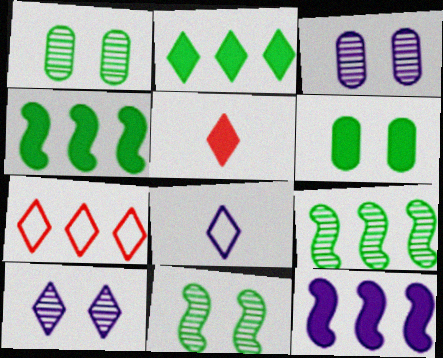[[3, 8, 12], 
[5, 6, 12]]